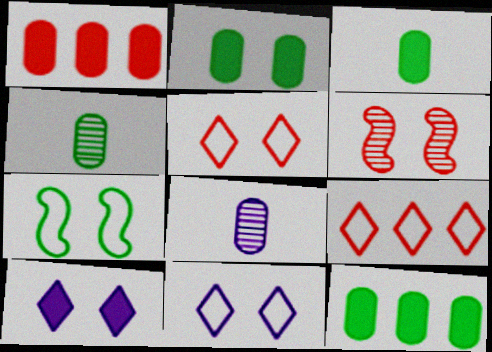[[2, 3, 12], 
[2, 6, 11]]